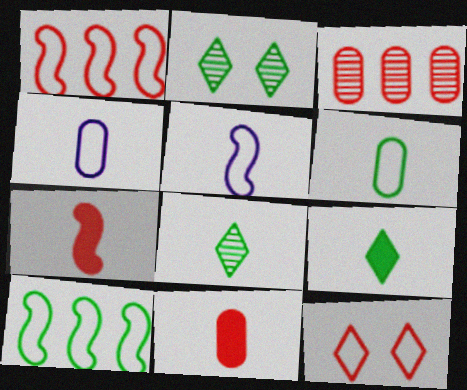[[3, 7, 12], 
[4, 7, 8], 
[4, 10, 12], 
[5, 8, 11]]